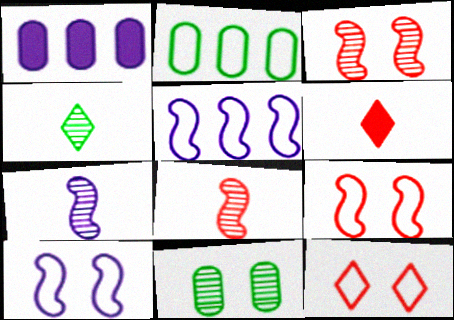[[1, 4, 9], 
[5, 6, 11]]